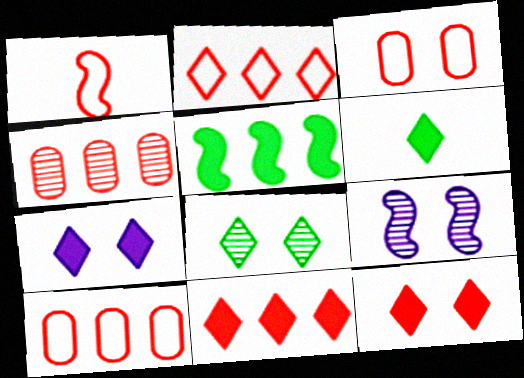[[1, 2, 3], 
[1, 4, 12], 
[1, 5, 9], 
[6, 7, 11], 
[6, 9, 10]]